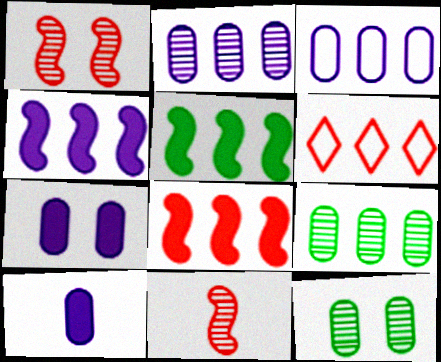[[2, 5, 6], 
[4, 5, 8], 
[4, 6, 9]]